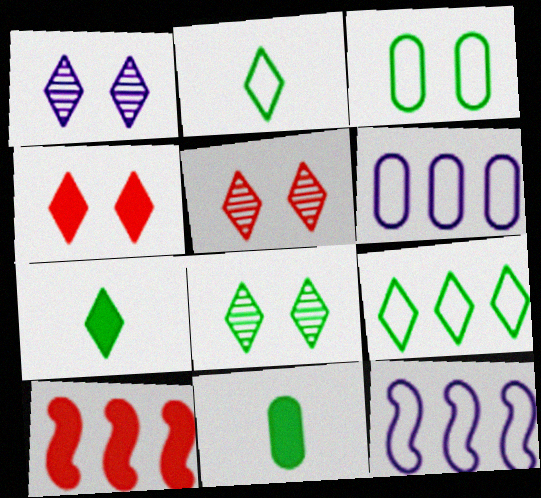[[1, 5, 8], 
[5, 11, 12], 
[7, 8, 9]]